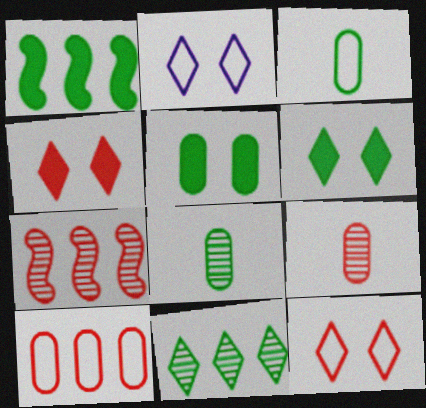[[1, 2, 9]]